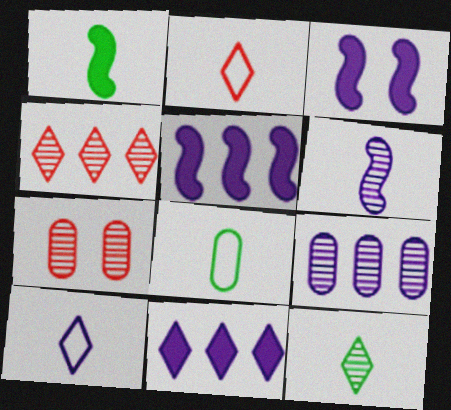[[1, 8, 12], 
[3, 4, 8], 
[3, 9, 10]]